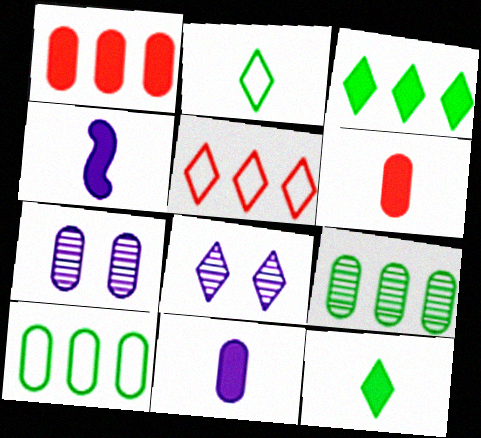[[4, 6, 12], 
[5, 8, 12], 
[6, 7, 10]]